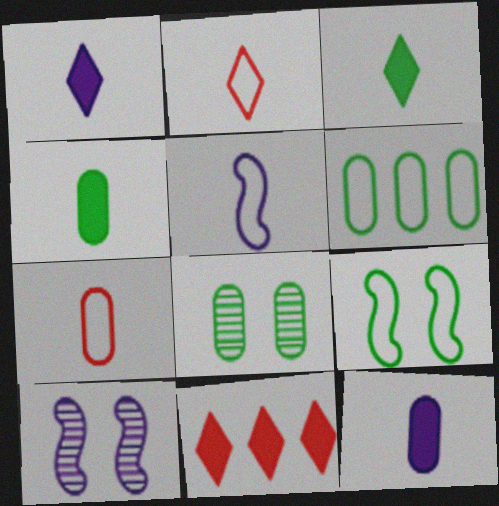[[4, 6, 8], 
[5, 8, 11]]